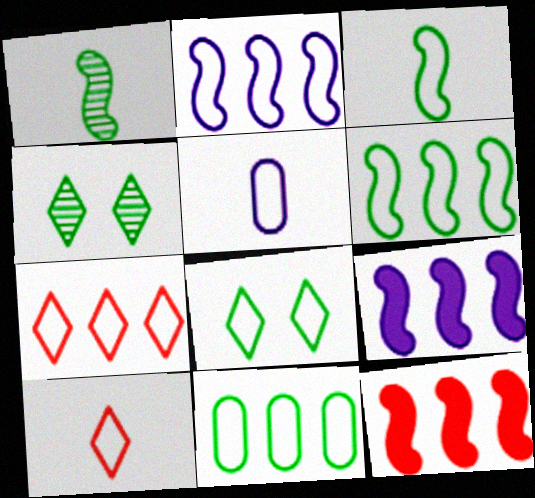[[2, 7, 11], 
[3, 5, 10], 
[3, 8, 11], 
[4, 5, 12]]